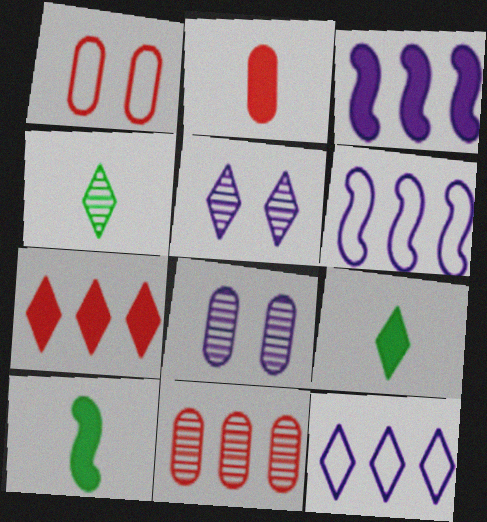[[1, 2, 11], 
[1, 3, 4]]